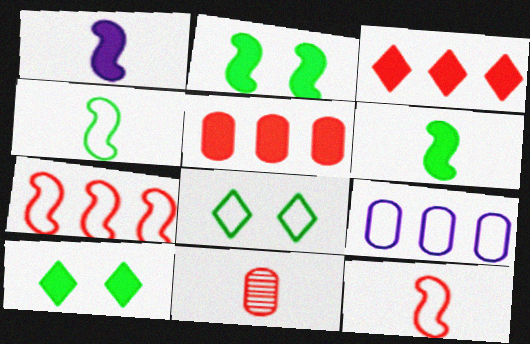[[1, 5, 10], 
[8, 9, 12]]